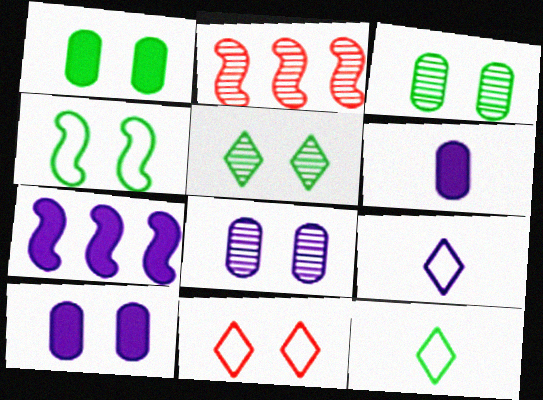[[1, 2, 9], 
[1, 4, 5], 
[2, 10, 12], 
[7, 8, 9]]